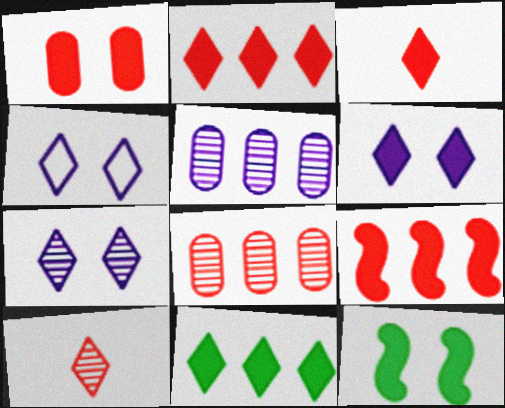[[1, 3, 9], 
[1, 6, 12], 
[3, 6, 11], 
[4, 6, 7], 
[4, 10, 11]]